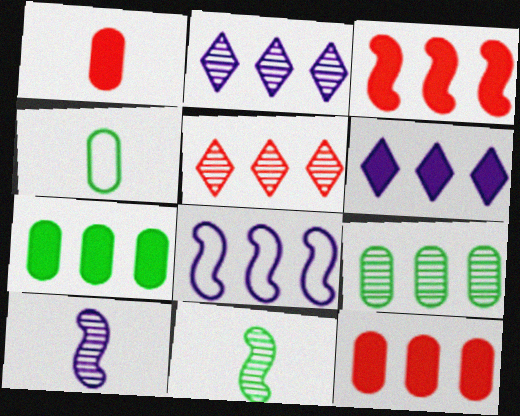[[3, 6, 7], 
[5, 7, 8]]